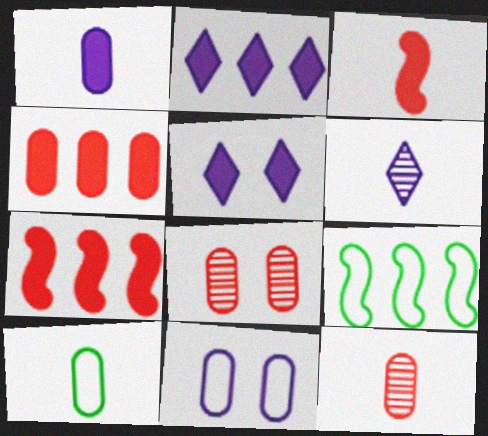[[1, 10, 12], 
[3, 6, 10], 
[5, 9, 12]]